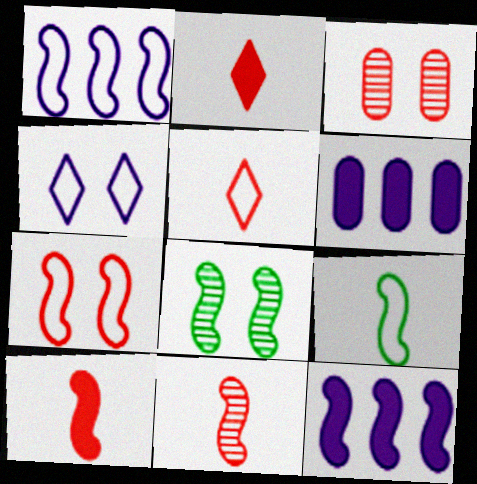[[1, 7, 9], 
[1, 8, 10], 
[5, 6, 8]]